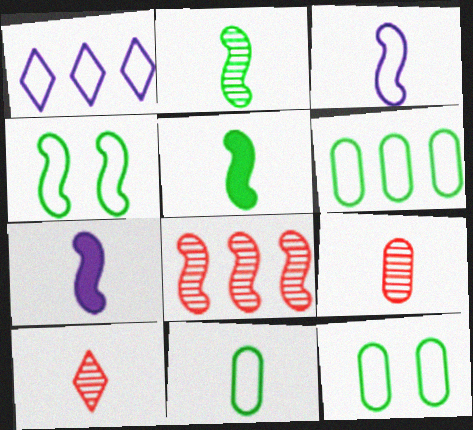[[4, 7, 8], 
[6, 11, 12], 
[7, 10, 11]]